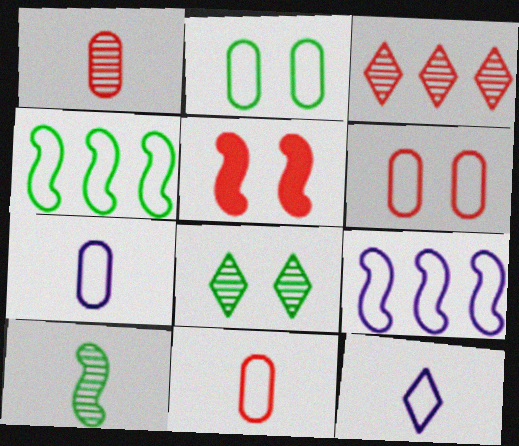[[3, 5, 11], 
[4, 6, 12], 
[5, 9, 10]]